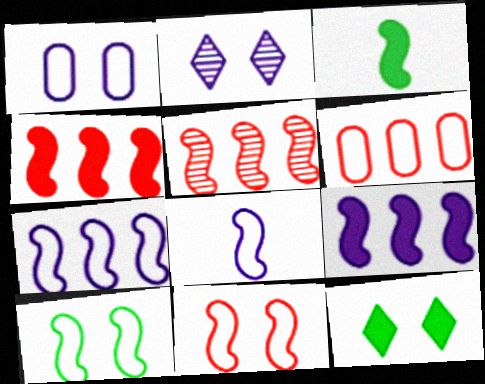[[2, 3, 6]]